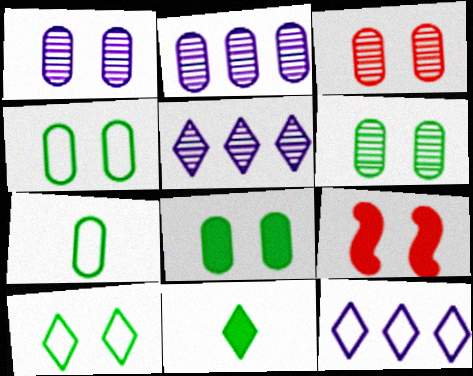[[1, 3, 6], 
[1, 9, 10], 
[4, 6, 8], 
[5, 7, 9]]